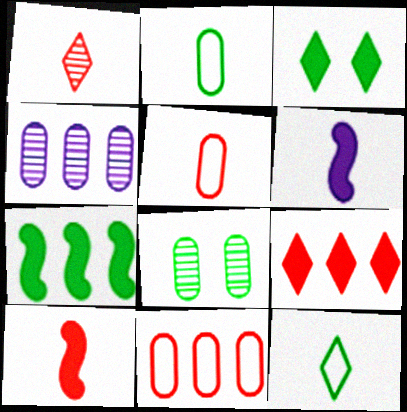[[1, 2, 6], 
[1, 5, 10], 
[7, 8, 12]]